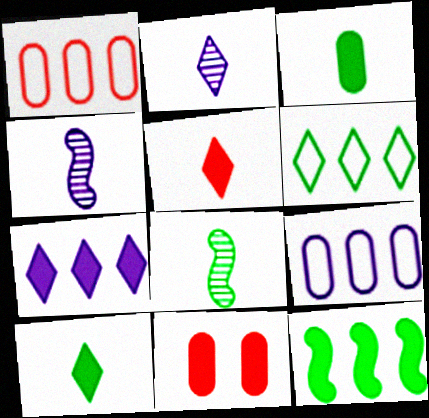[[4, 6, 11]]